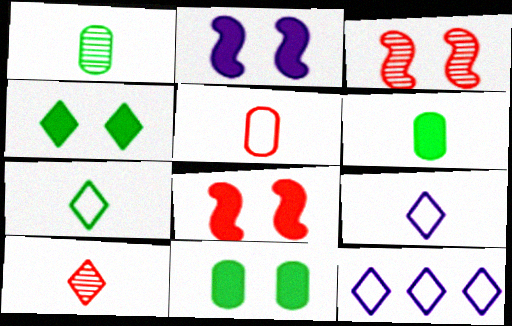[[1, 8, 12], 
[3, 6, 12], 
[4, 10, 12]]